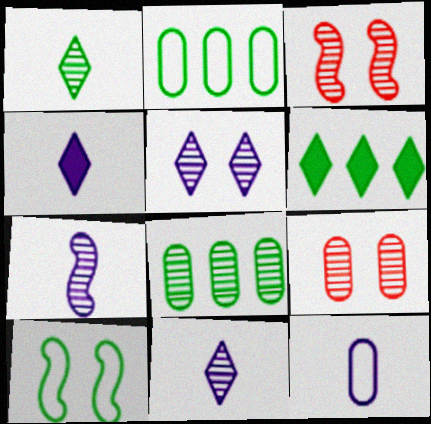[[2, 3, 4], 
[3, 6, 12], 
[3, 8, 11], 
[4, 7, 12]]